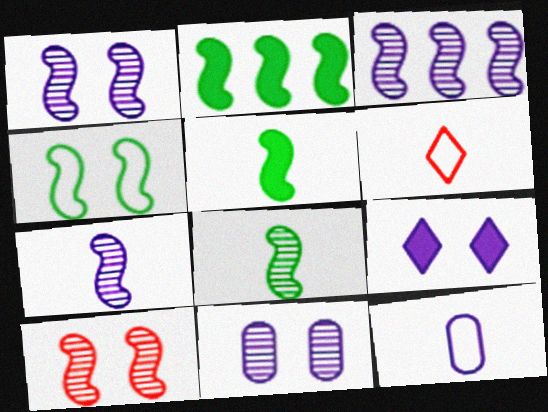[[1, 3, 7], 
[2, 4, 8], 
[2, 6, 11], 
[3, 8, 10], 
[3, 9, 12]]